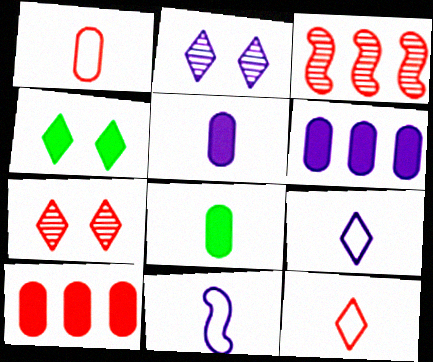[[2, 6, 11]]